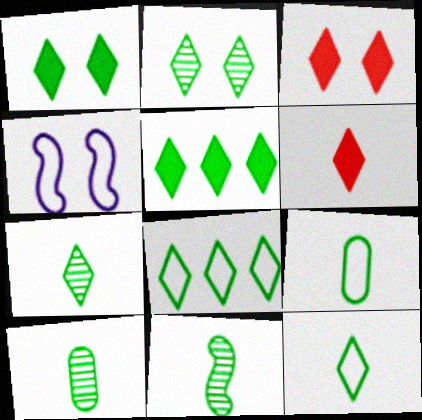[[1, 7, 8], 
[2, 5, 12], 
[7, 10, 11]]